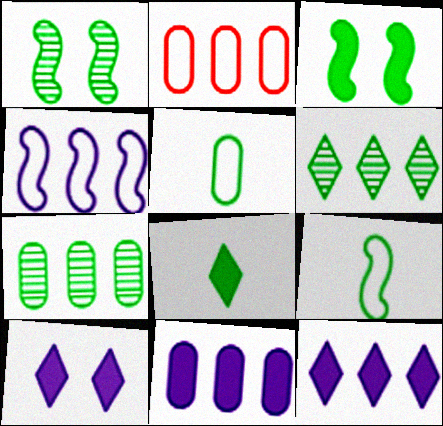[[2, 7, 11], 
[3, 5, 6]]